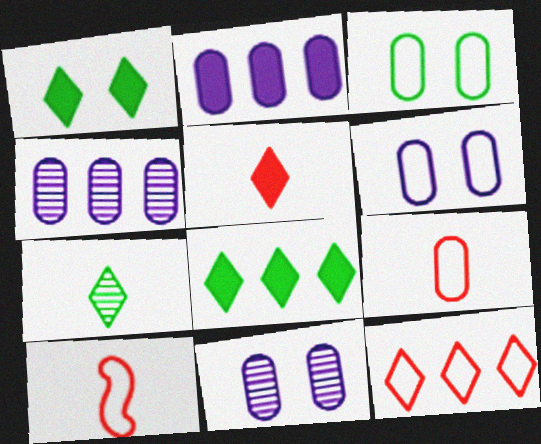[[1, 4, 10], 
[8, 10, 11]]